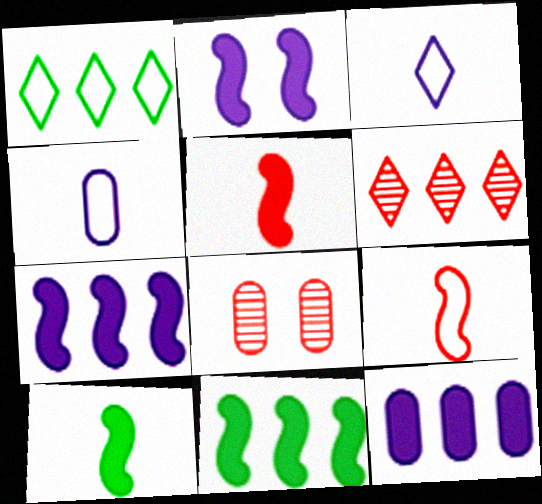[[2, 5, 11], 
[3, 8, 11]]